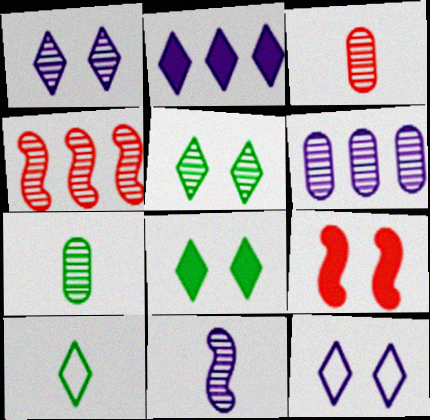[[1, 4, 7], 
[1, 6, 11], 
[6, 9, 10]]